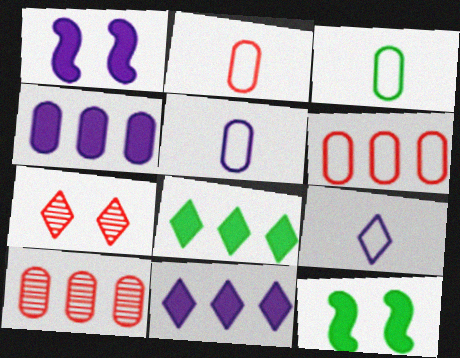[[2, 3, 5], 
[7, 8, 9], 
[9, 10, 12]]